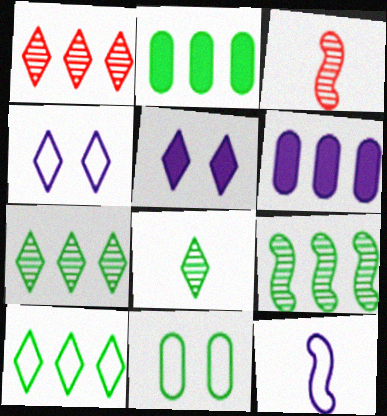[[2, 3, 4], 
[2, 9, 10]]